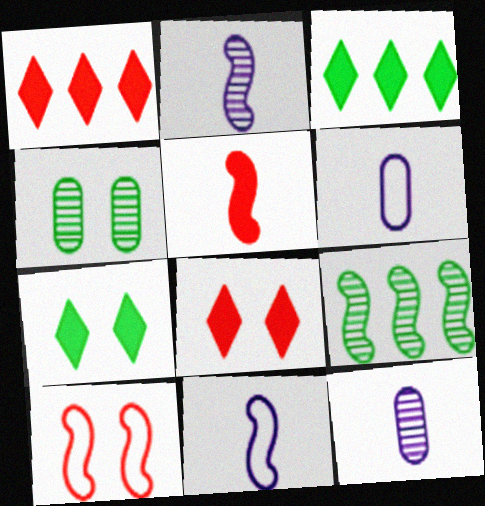[[1, 4, 11], 
[3, 10, 12], 
[6, 8, 9]]